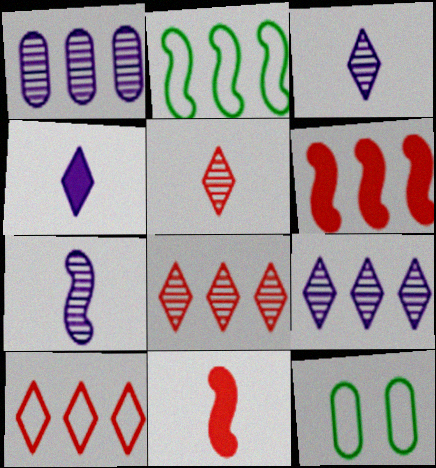[[3, 6, 12], 
[9, 11, 12]]